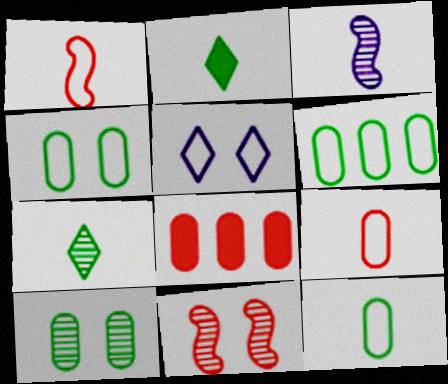[[1, 5, 6], 
[2, 3, 9], 
[4, 6, 12]]